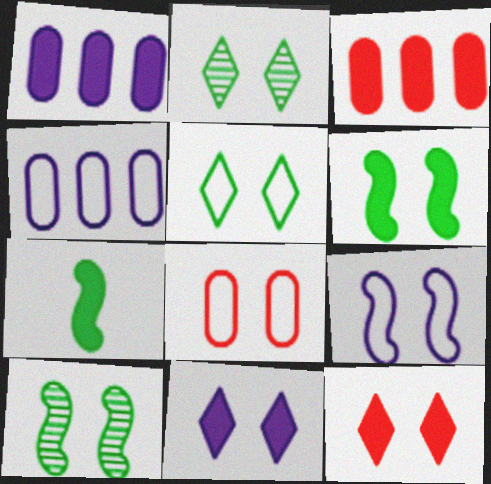[[1, 7, 12], 
[3, 7, 11], 
[5, 8, 9], 
[8, 10, 11]]